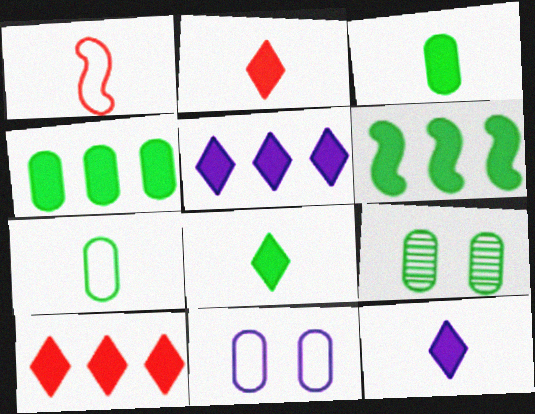[[1, 5, 9], 
[2, 8, 12], 
[4, 7, 9]]